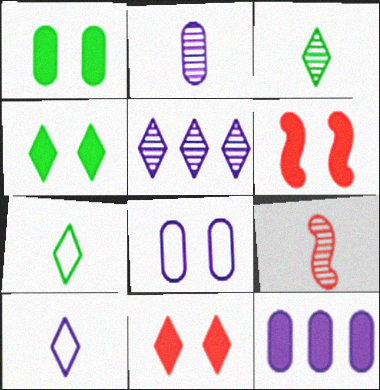[[2, 3, 9], 
[2, 8, 12], 
[5, 7, 11]]